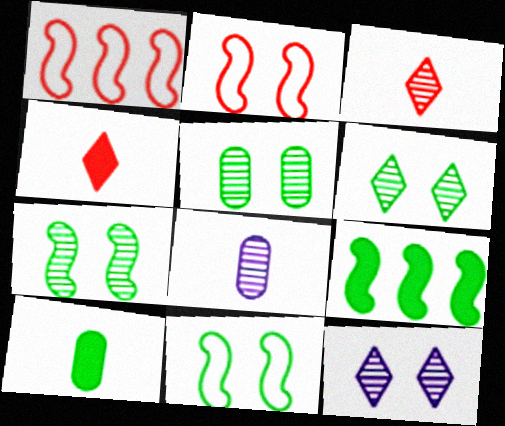[[1, 10, 12], 
[5, 6, 7]]